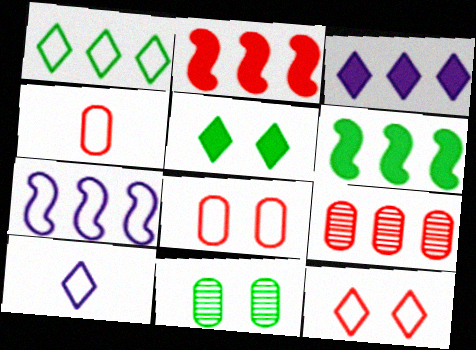[[1, 10, 12], 
[2, 10, 11]]